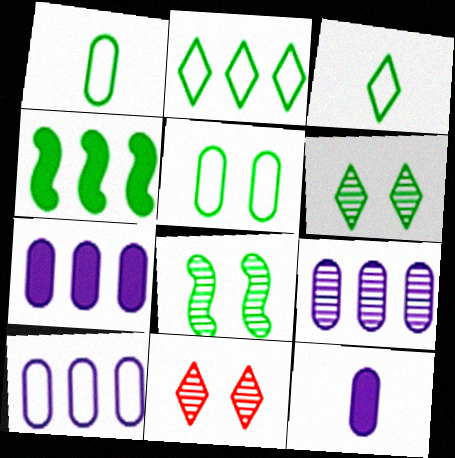[[1, 4, 6], 
[7, 9, 10]]